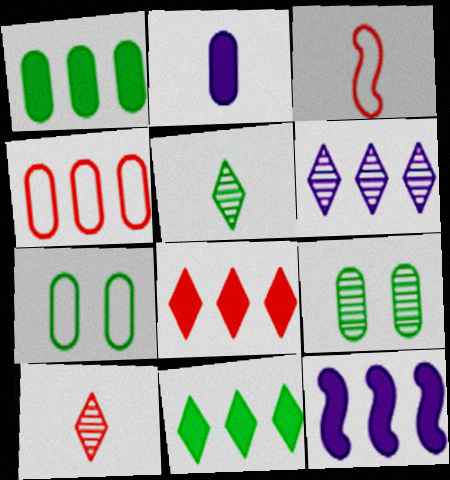[[1, 8, 12], 
[2, 3, 5], 
[2, 4, 9], 
[7, 10, 12]]